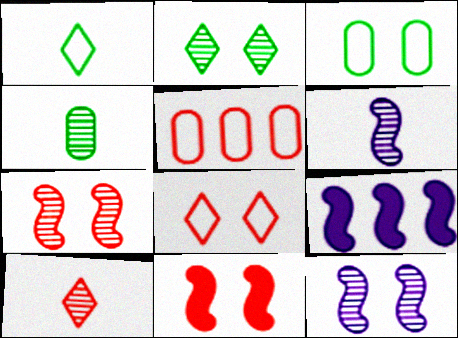[[3, 9, 10], 
[4, 6, 10], 
[4, 8, 9], 
[5, 10, 11]]